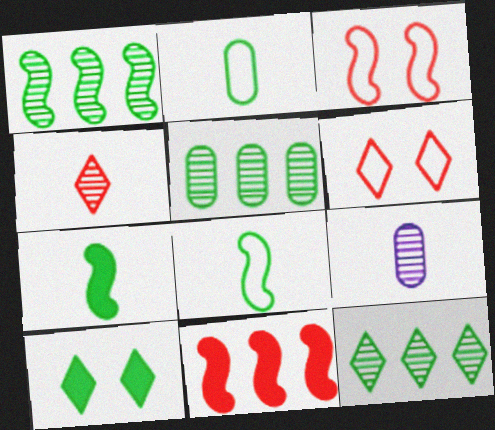[[1, 2, 10], 
[1, 5, 12], 
[5, 8, 10]]